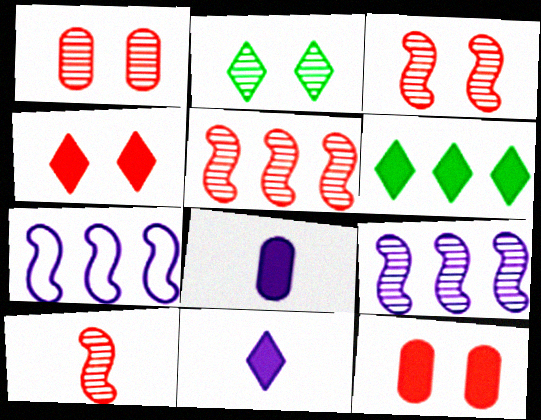[[3, 5, 10], 
[4, 6, 11]]